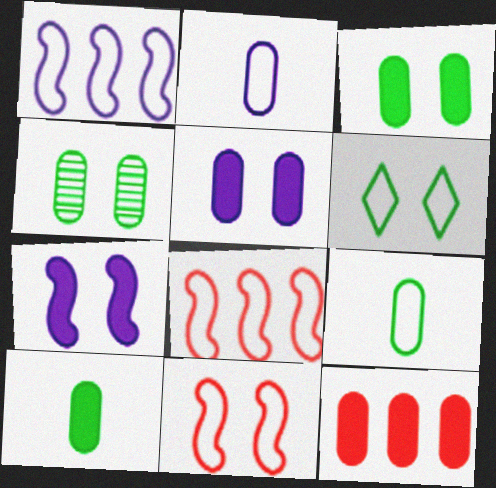[[2, 4, 12], 
[2, 6, 8], 
[5, 10, 12]]